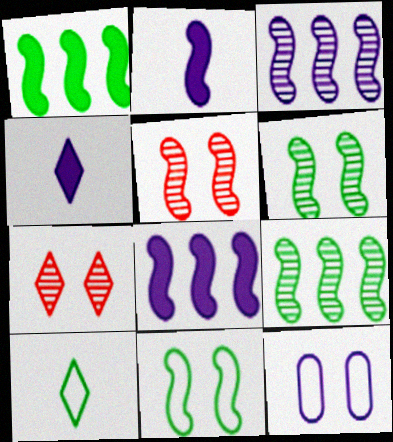[[3, 4, 12]]